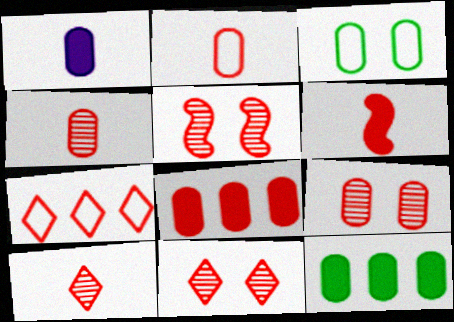[[2, 6, 10], 
[2, 8, 9], 
[5, 9, 11], 
[6, 7, 9]]